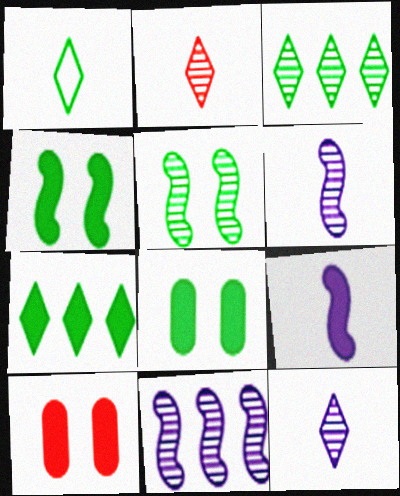[[1, 10, 11], 
[7, 9, 10]]